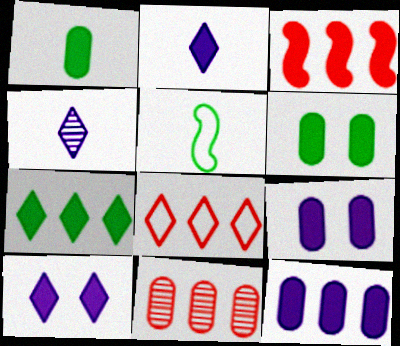[[1, 3, 10], 
[2, 3, 6], 
[3, 7, 12], 
[3, 8, 11], 
[5, 10, 11]]